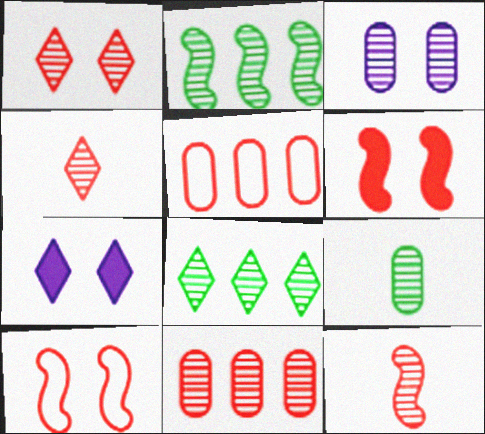[[1, 11, 12], 
[2, 3, 4], 
[3, 8, 12], 
[3, 9, 11], 
[4, 5, 6]]